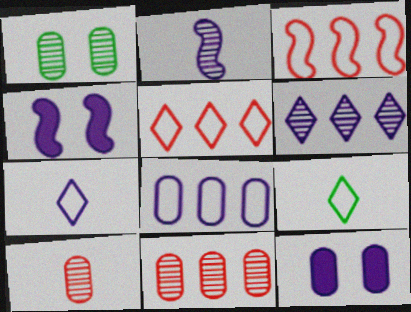[[4, 9, 11]]